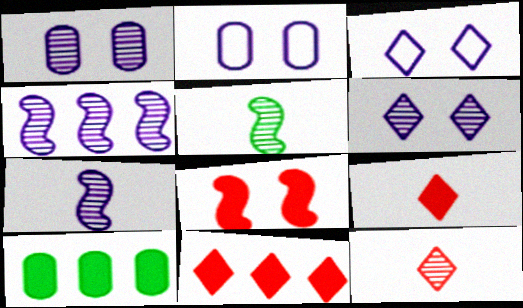[[2, 5, 11]]